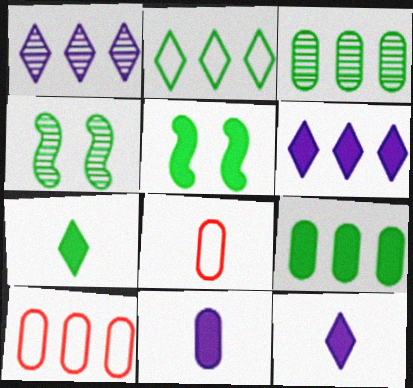[[1, 5, 8], 
[4, 6, 8], 
[4, 10, 12], 
[5, 7, 9]]